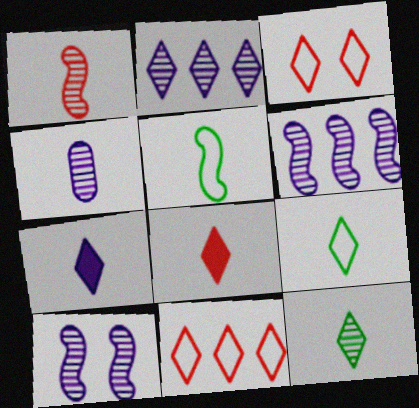[[1, 4, 12], 
[2, 4, 10], 
[4, 5, 8]]